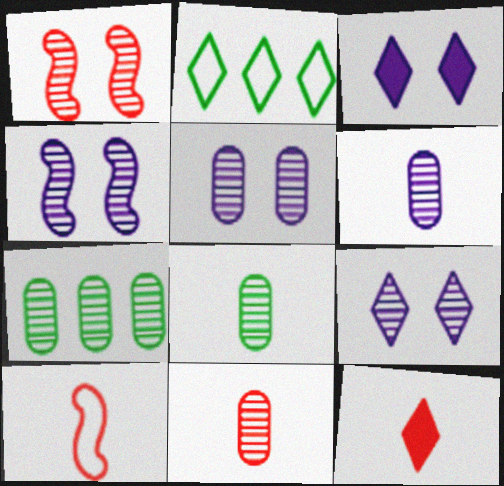[[2, 9, 12], 
[3, 7, 10], 
[4, 5, 9], 
[5, 7, 11], 
[6, 8, 11], 
[10, 11, 12]]